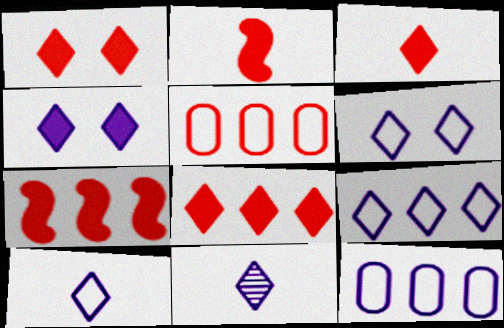[[1, 3, 8], 
[4, 9, 11], 
[6, 9, 10]]